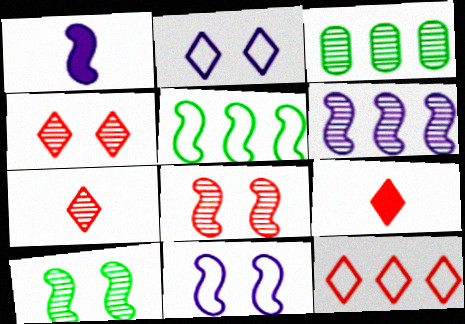[[1, 5, 8], 
[1, 6, 11], 
[3, 9, 11], 
[4, 9, 12]]